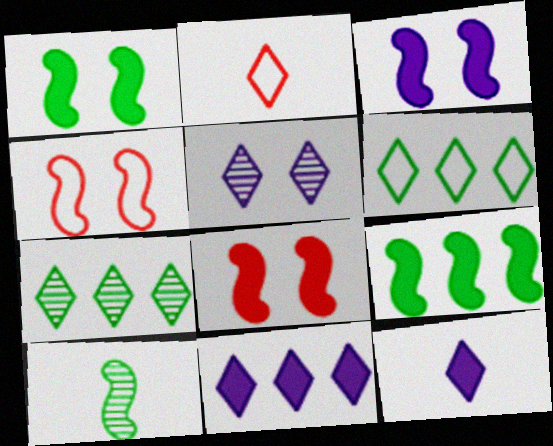[[1, 3, 8]]